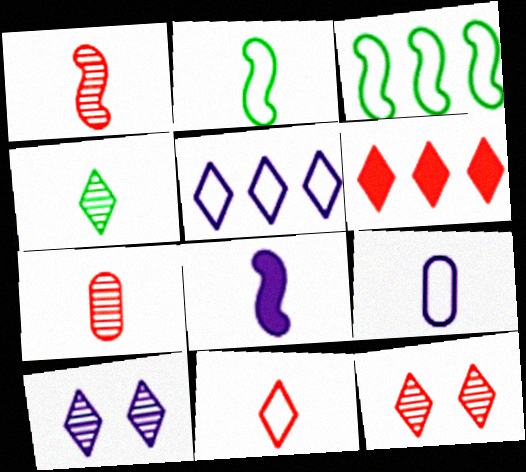[[1, 2, 8], 
[2, 9, 11], 
[6, 11, 12]]